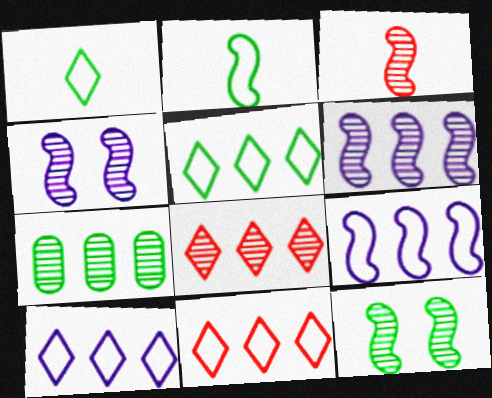[[3, 6, 12], 
[5, 10, 11], 
[6, 7, 8]]